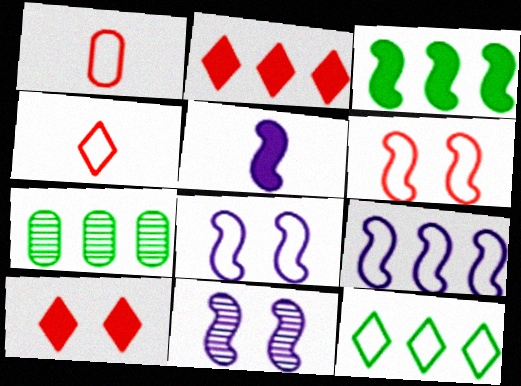[[1, 8, 12], 
[2, 7, 9], 
[3, 7, 12], 
[5, 9, 11]]